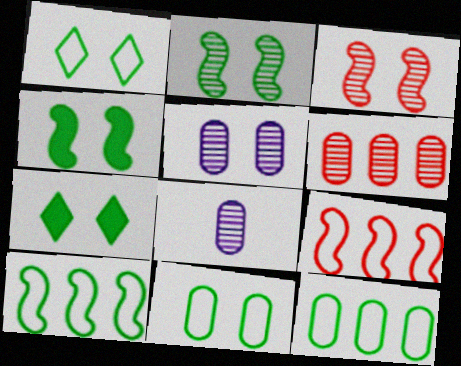[[2, 7, 11], 
[7, 8, 9]]